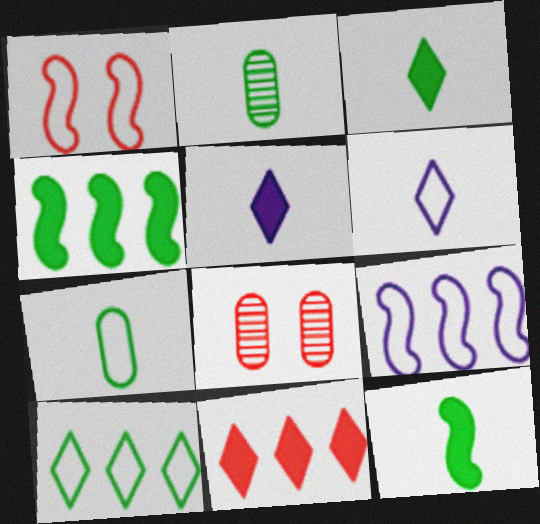[[3, 8, 9], 
[4, 6, 8]]